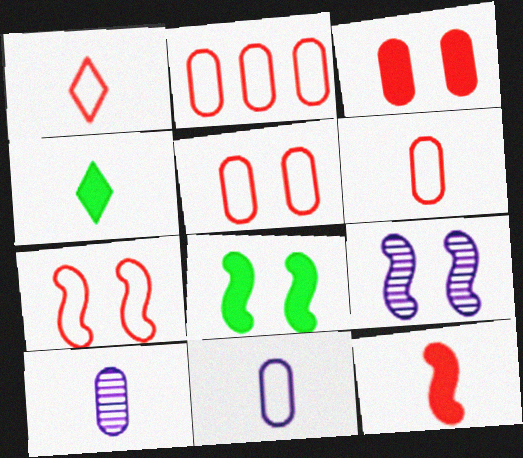[[1, 2, 7], 
[2, 4, 9], 
[2, 5, 6], 
[7, 8, 9]]